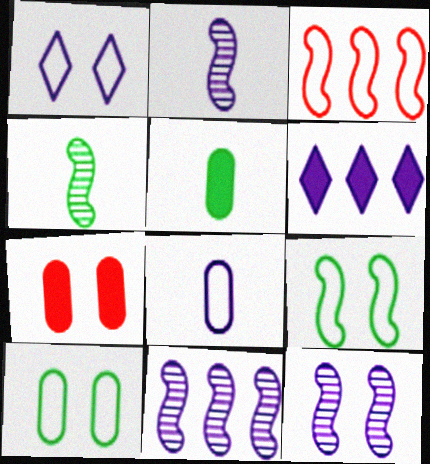[[2, 11, 12], 
[6, 8, 12]]